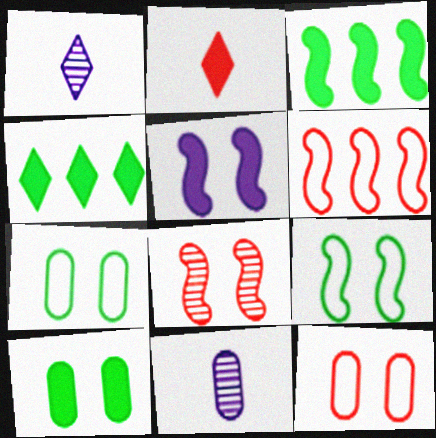[[1, 3, 12], 
[1, 6, 10], 
[5, 8, 9]]